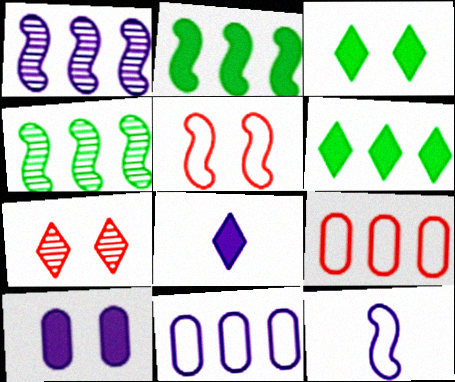[[1, 6, 9]]